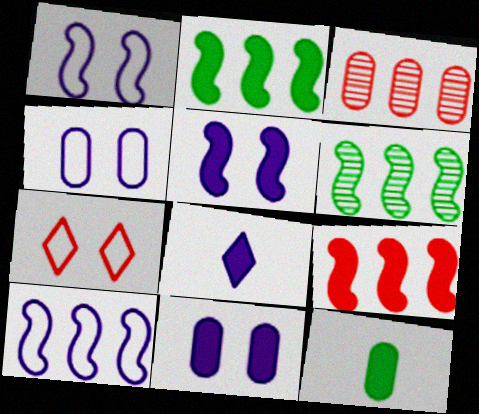[[3, 4, 12], 
[6, 9, 10]]